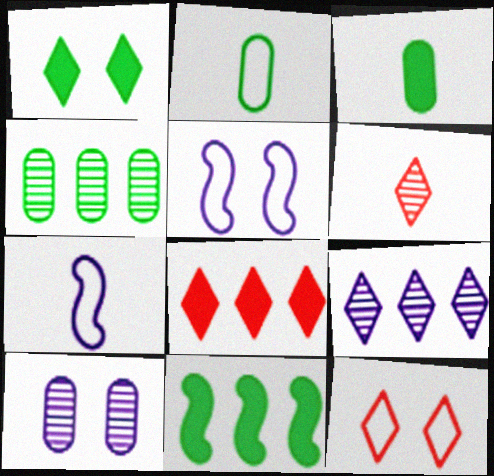[[1, 3, 11], 
[3, 6, 7], 
[6, 8, 12]]